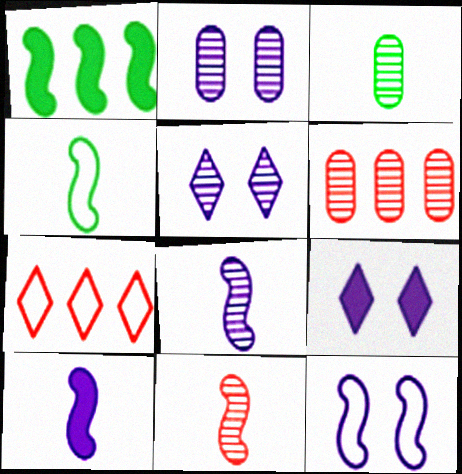[[1, 11, 12], 
[2, 3, 6], 
[2, 9, 12], 
[4, 6, 9], 
[4, 10, 11]]